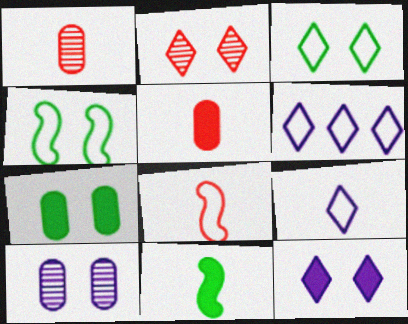[[1, 9, 11], 
[2, 3, 12]]